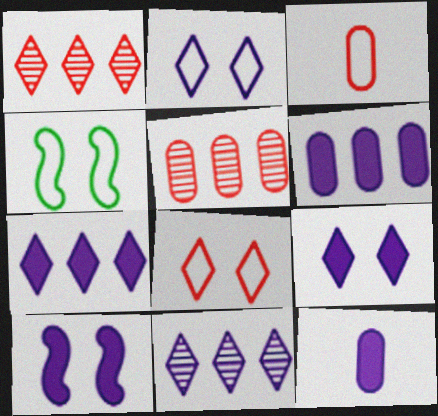[[1, 4, 12], 
[7, 10, 12]]